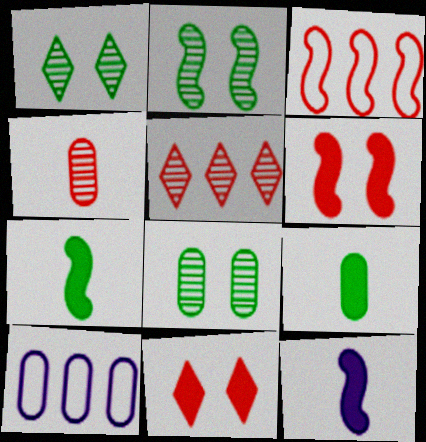[[1, 2, 8], 
[2, 3, 12], 
[3, 4, 11]]